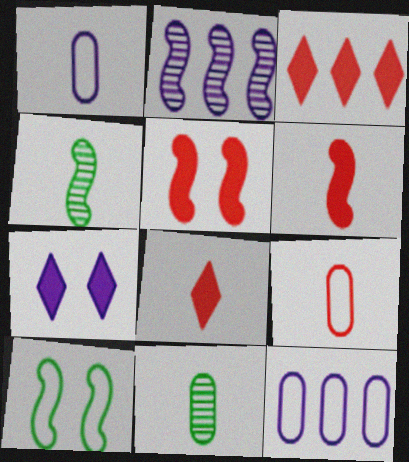[[1, 2, 7], 
[1, 4, 8], 
[2, 6, 10]]